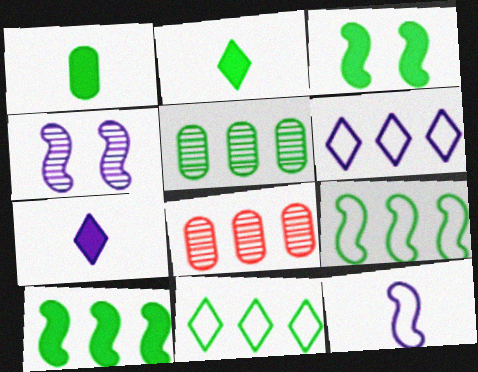[[5, 10, 11], 
[6, 8, 10]]